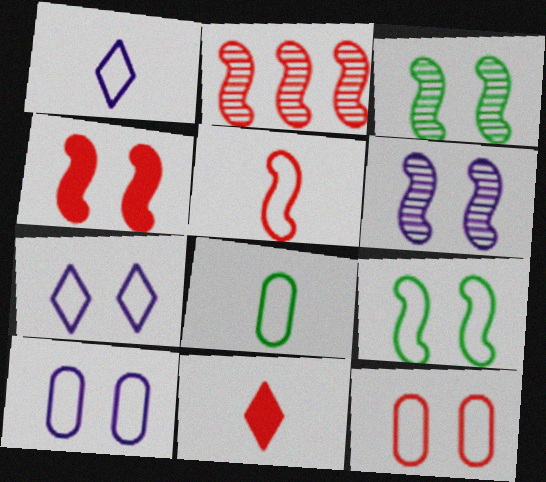[[1, 5, 8], 
[2, 4, 5], 
[2, 11, 12], 
[4, 6, 9], 
[7, 9, 12]]